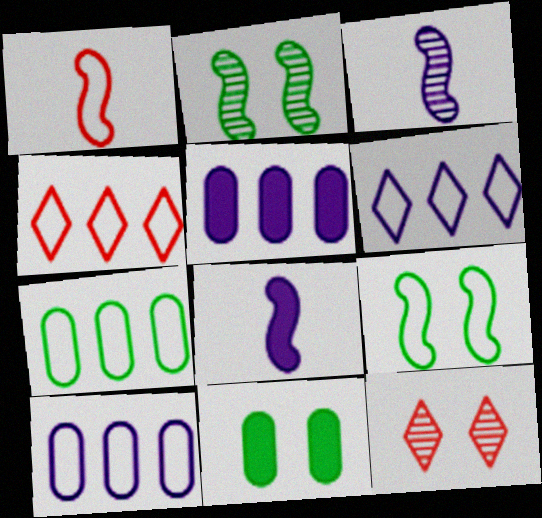[[3, 4, 11], 
[7, 8, 12]]